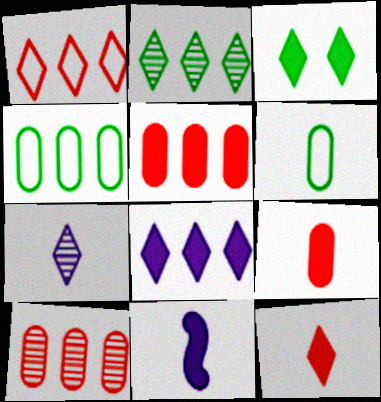[[1, 2, 8], 
[1, 3, 7], 
[3, 5, 11], 
[3, 8, 12]]